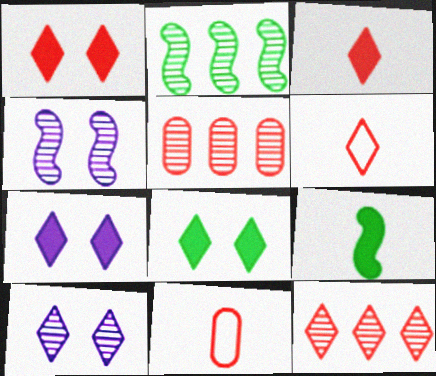[[1, 6, 12], 
[1, 7, 8], 
[2, 7, 11]]